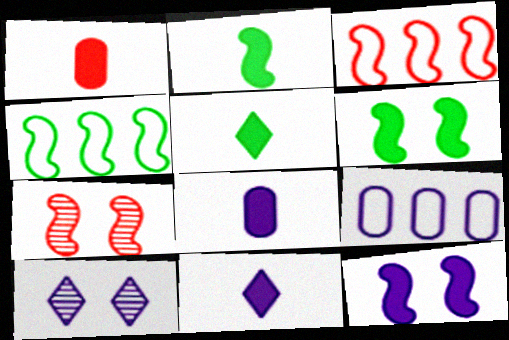[[1, 2, 11], 
[1, 4, 10], 
[5, 7, 9]]